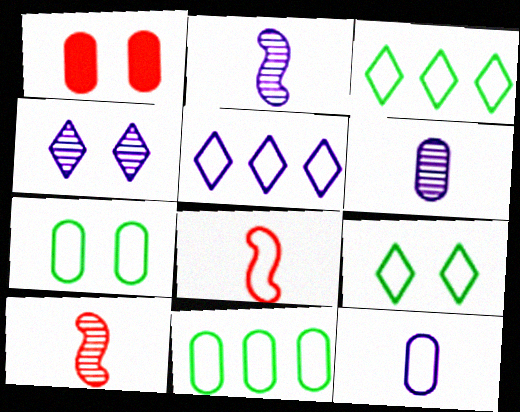[[1, 2, 3], 
[1, 6, 11], 
[5, 7, 8]]